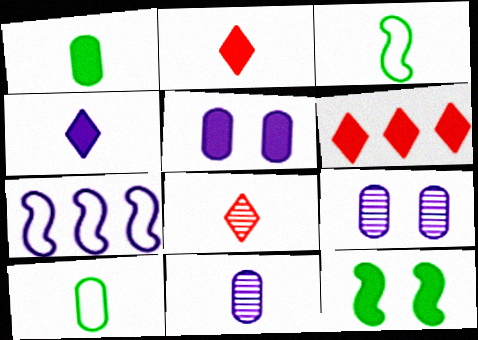[[2, 3, 11], 
[3, 6, 9], 
[4, 7, 9]]